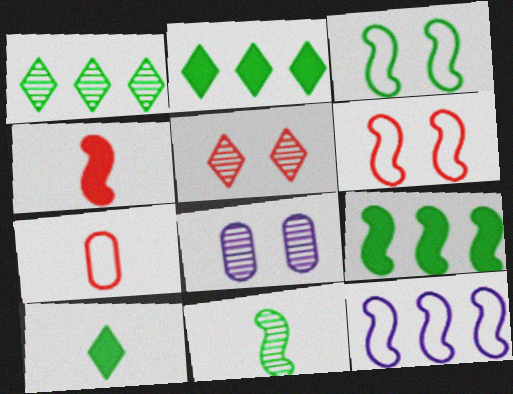[[3, 9, 11]]